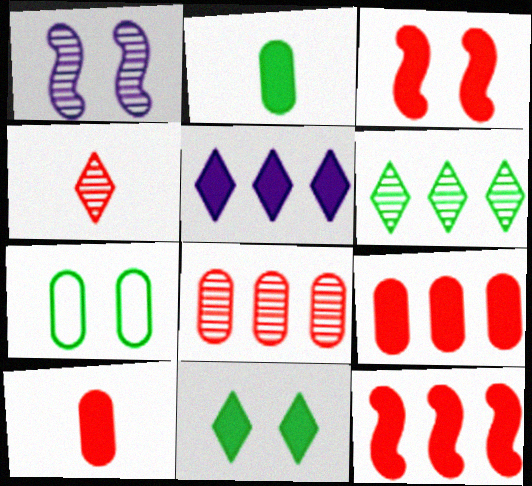[[2, 3, 5]]